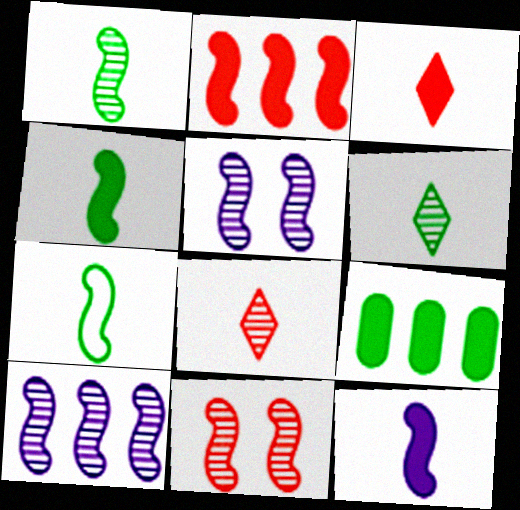[[1, 4, 7], 
[1, 10, 11], 
[2, 5, 7]]